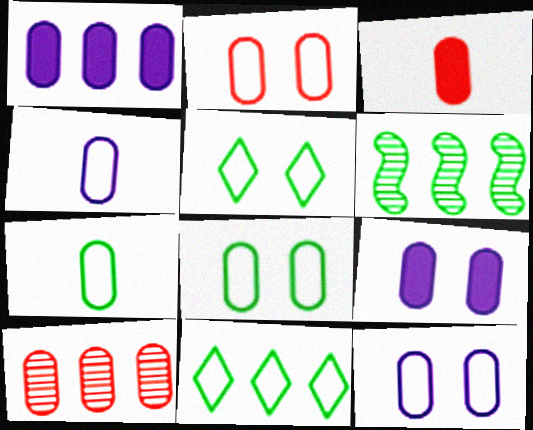[[2, 3, 10], 
[2, 8, 12], 
[7, 9, 10]]